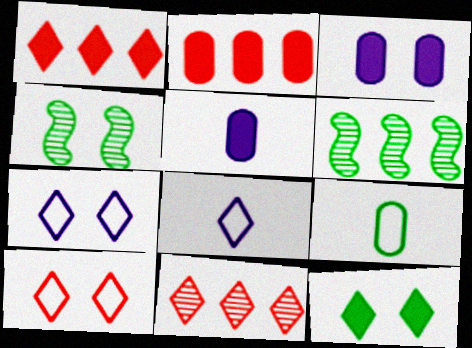[[2, 4, 8], 
[3, 4, 10], 
[5, 6, 10], 
[6, 9, 12], 
[8, 11, 12]]